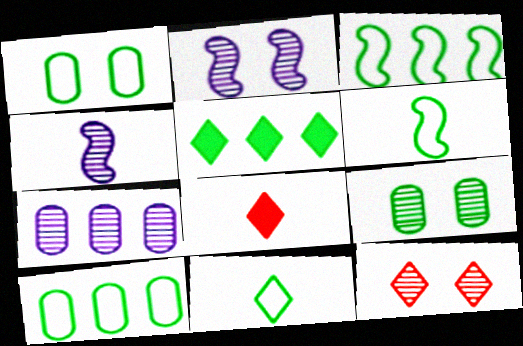[[1, 3, 11], 
[2, 8, 10], 
[2, 9, 12], 
[5, 6, 9]]